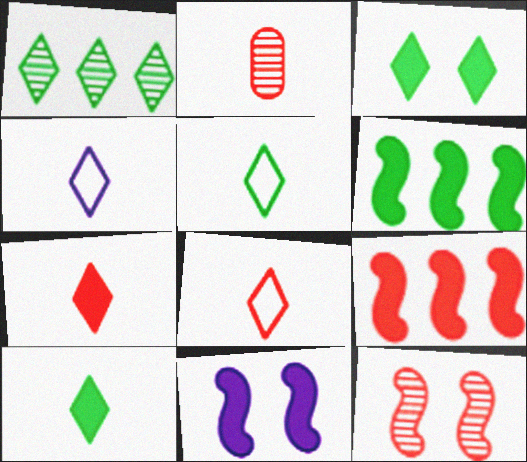[[1, 3, 5], 
[4, 5, 8]]